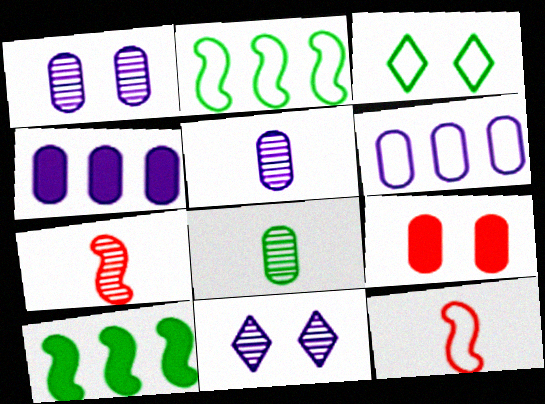[[3, 4, 7], 
[3, 6, 12], 
[3, 8, 10], 
[6, 8, 9]]